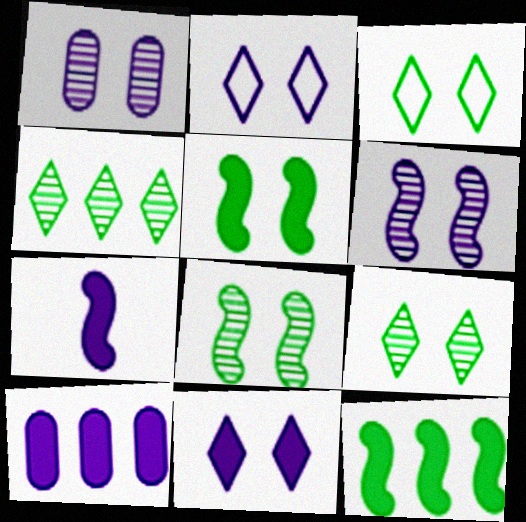[[7, 10, 11]]